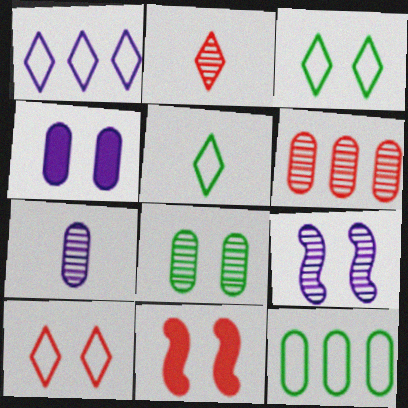[[1, 5, 10], 
[6, 7, 8]]